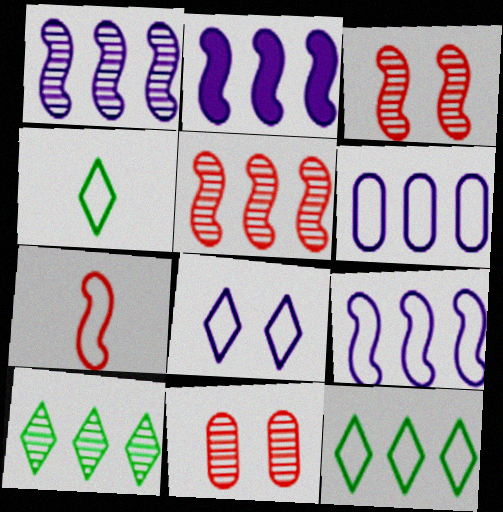[[1, 2, 9], 
[2, 4, 11]]